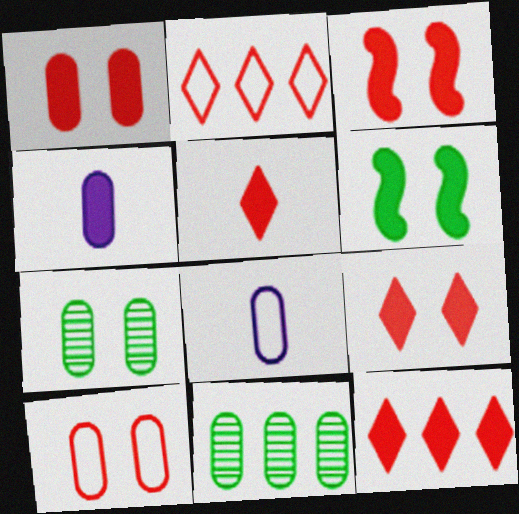[[1, 3, 9], 
[1, 8, 11], 
[4, 6, 12], 
[4, 10, 11], 
[5, 9, 12]]